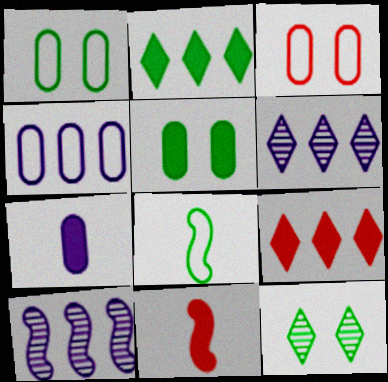[[1, 6, 11], 
[4, 11, 12]]